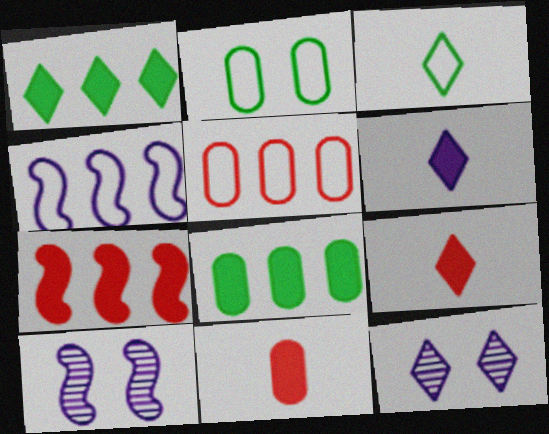[]